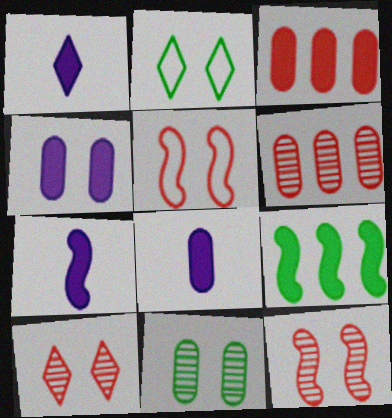[[1, 7, 8], 
[2, 4, 12], 
[2, 6, 7]]